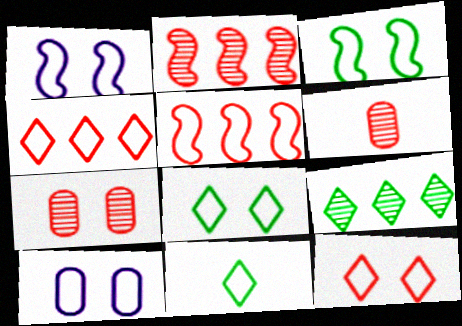[[3, 10, 12], 
[5, 10, 11]]